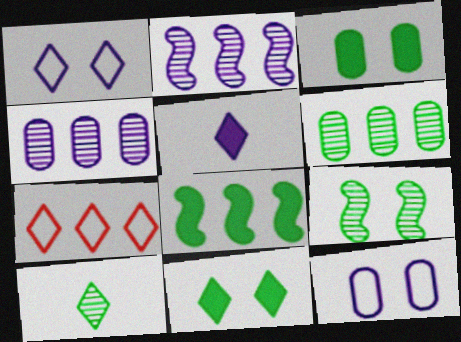[[2, 5, 12], 
[4, 7, 8], 
[6, 9, 10]]